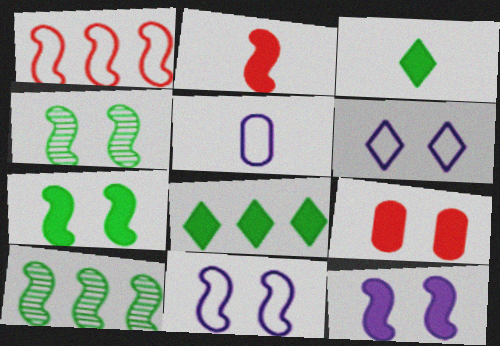[[2, 10, 11], 
[4, 6, 9]]